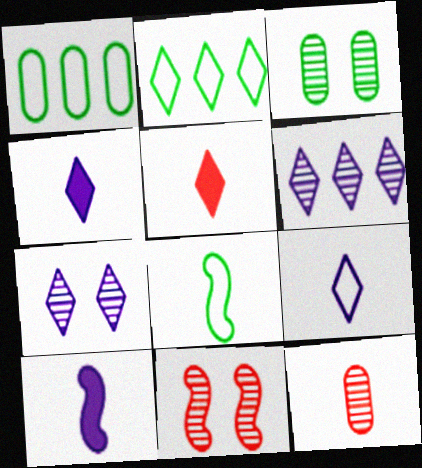[[1, 4, 11], 
[2, 5, 7], 
[3, 7, 11], 
[4, 8, 12]]